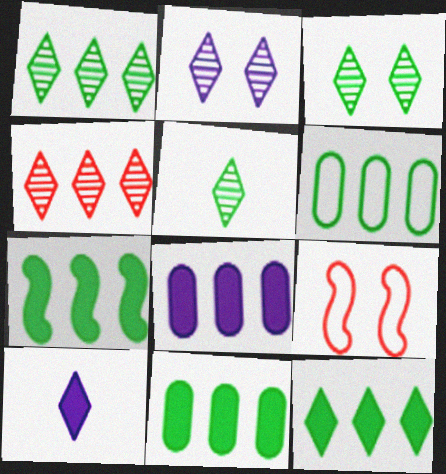[[1, 3, 5], 
[1, 6, 7], 
[2, 4, 5], 
[5, 8, 9], 
[7, 11, 12]]